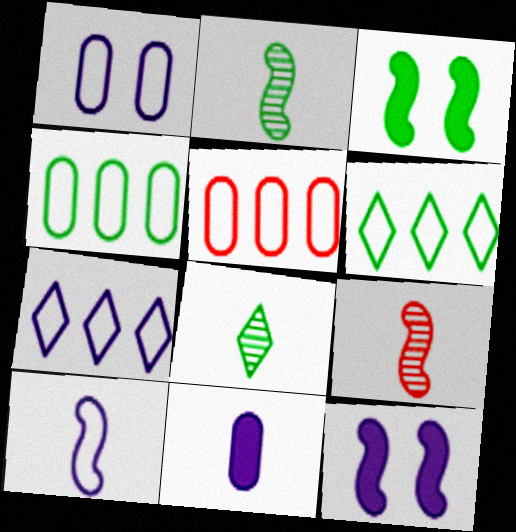[[1, 7, 10], 
[3, 4, 8], 
[5, 8, 12]]